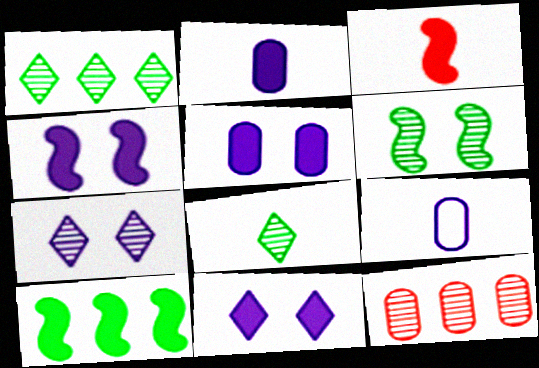[[3, 4, 10], 
[3, 8, 9], 
[4, 5, 11]]